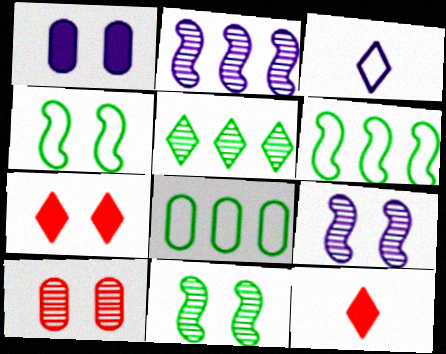[[1, 2, 3], 
[3, 5, 7], 
[8, 9, 12]]